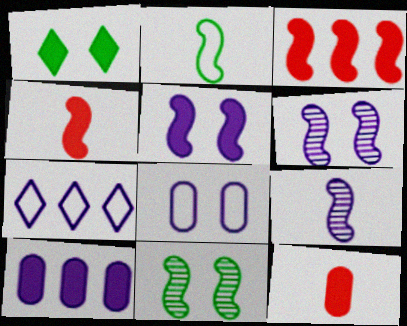[[1, 4, 10], 
[2, 3, 6], 
[2, 4, 9], 
[7, 11, 12]]